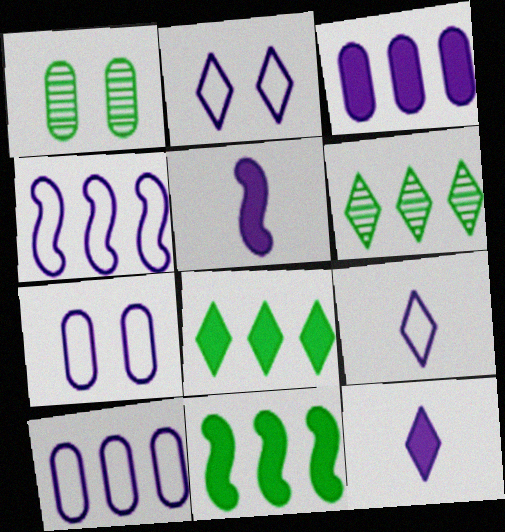[[4, 7, 9]]